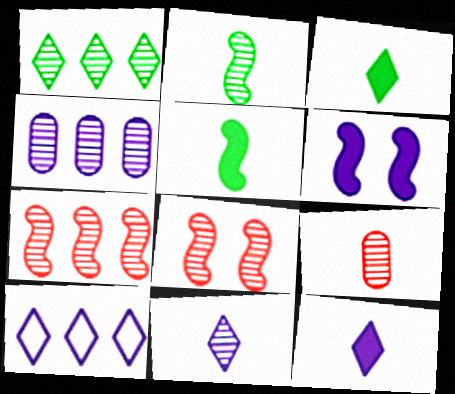[[1, 4, 7], 
[2, 9, 11]]